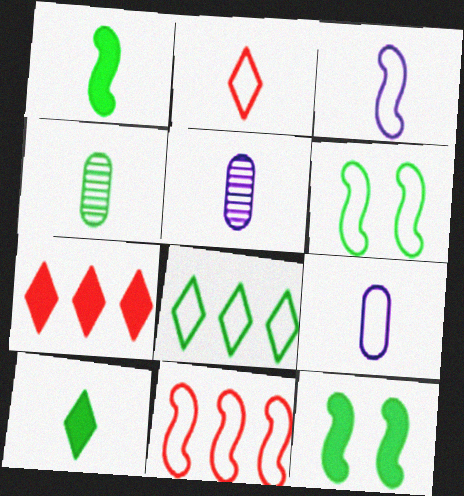[[1, 2, 5], 
[3, 6, 11], 
[4, 8, 12], 
[5, 6, 7]]